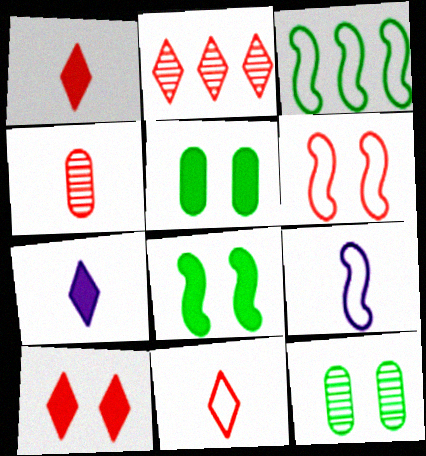[[2, 5, 9], 
[2, 10, 11], 
[3, 6, 9]]